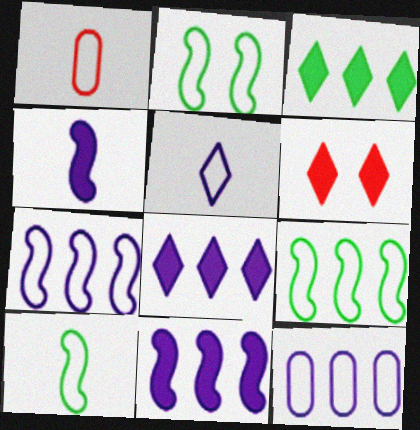[[1, 5, 10], 
[2, 9, 10]]